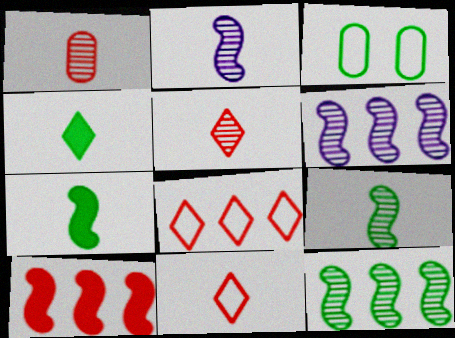[[3, 4, 12]]